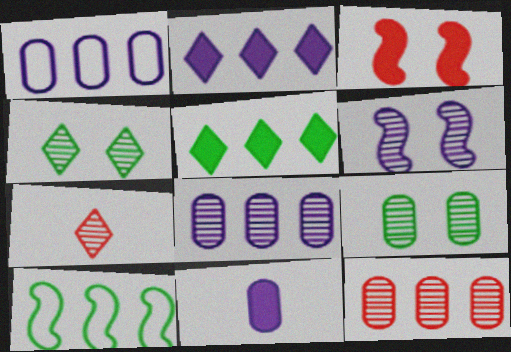[[2, 10, 12], 
[3, 5, 11]]